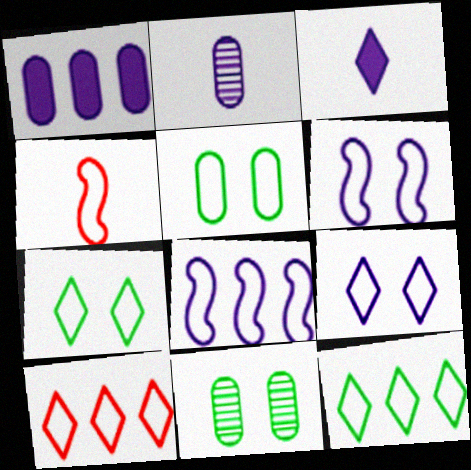[]